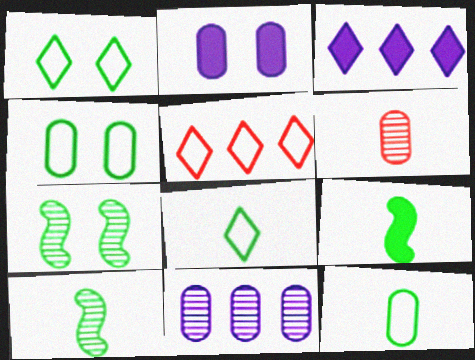[[2, 5, 10]]